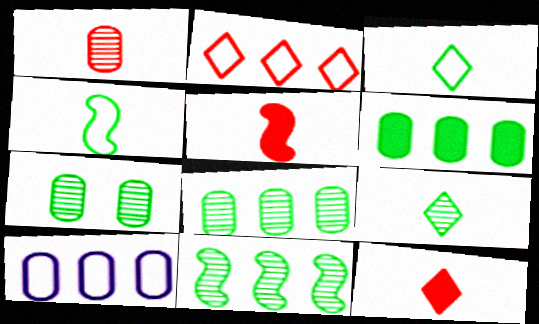[[7, 9, 11]]